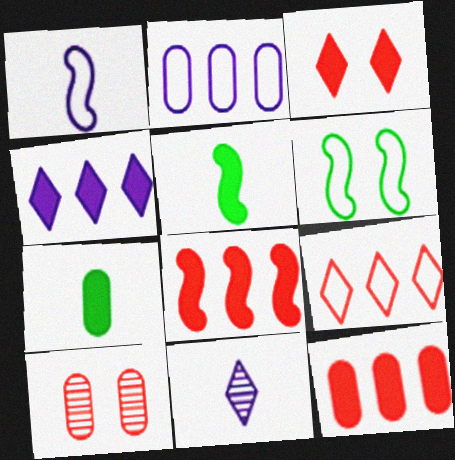[[2, 7, 10], 
[6, 11, 12]]